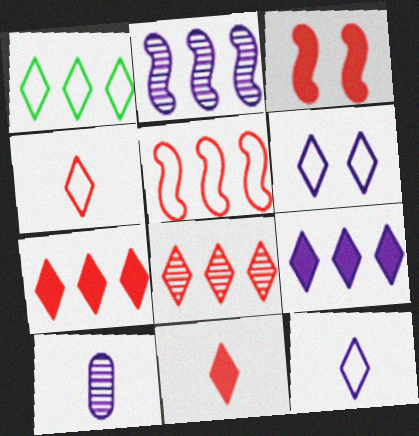[[1, 3, 10], 
[1, 4, 6], 
[1, 8, 9]]